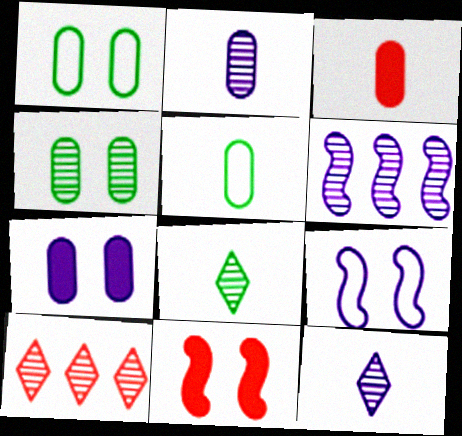[[2, 3, 5]]